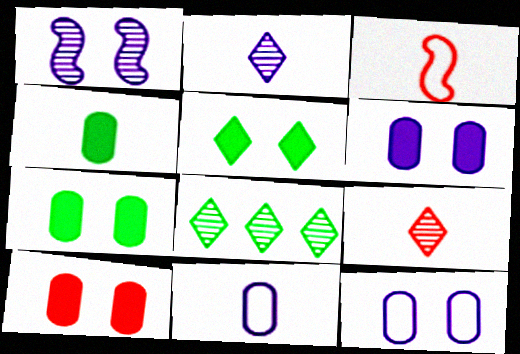[[2, 3, 4], 
[3, 6, 8], 
[6, 7, 10]]